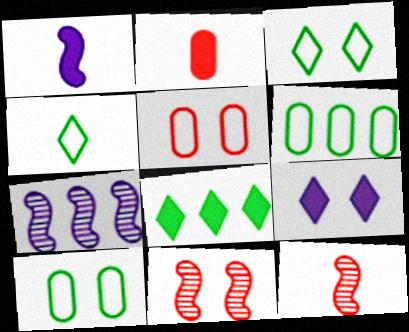[[2, 3, 7], 
[6, 9, 12], 
[9, 10, 11]]